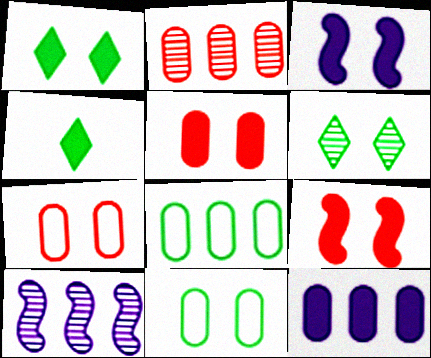[[1, 3, 5], 
[2, 8, 12], 
[3, 6, 7], 
[4, 7, 10], 
[4, 9, 12]]